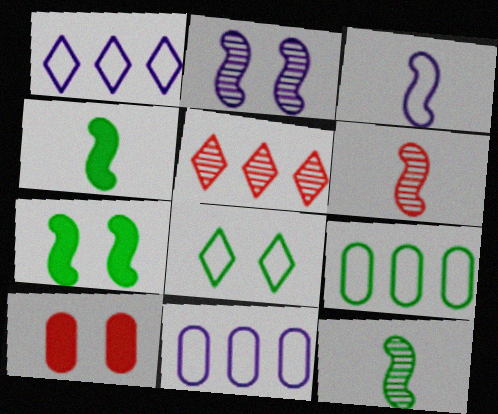[[1, 10, 12], 
[2, 8, 10], 
[3, 4, 6]]